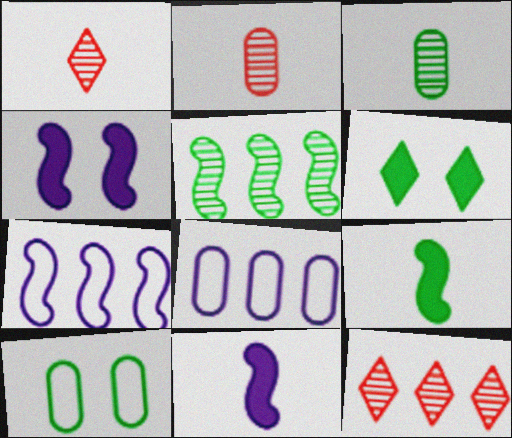[[2, 6, 7], 
[10, 11, 12]]